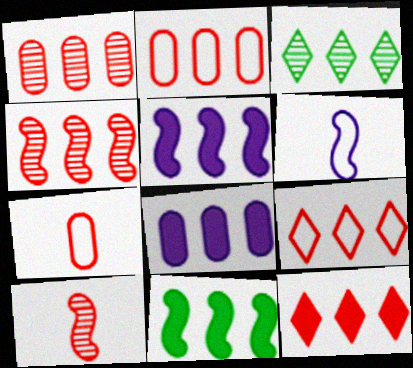[[2, 3, 5], 
[2, 4, 12], 
[8, 11, 12]]